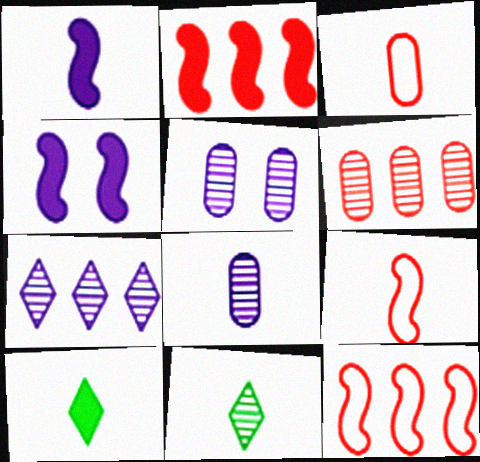[[1, 3, 11], 
[5, 10, 12], 
[8, 9, 10]]